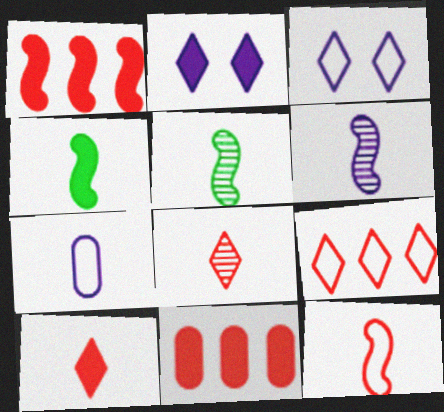[[2, 4, 11], 
[3, 5, 11], 
[4, 6, 12], 
[4, 7, 8], 
[5, 7, 10]]